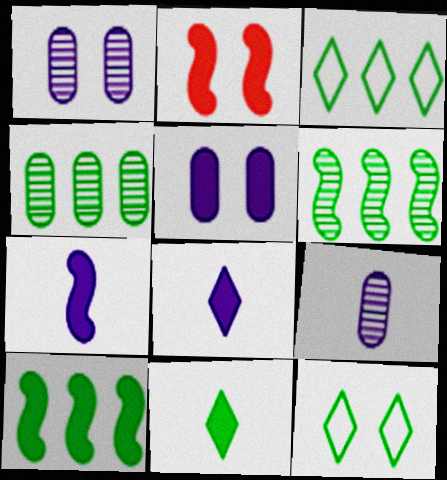[[1, 2, 12], 
[2, 3, 9], 
[2, 7, 10], 
[3, 4, 10]]